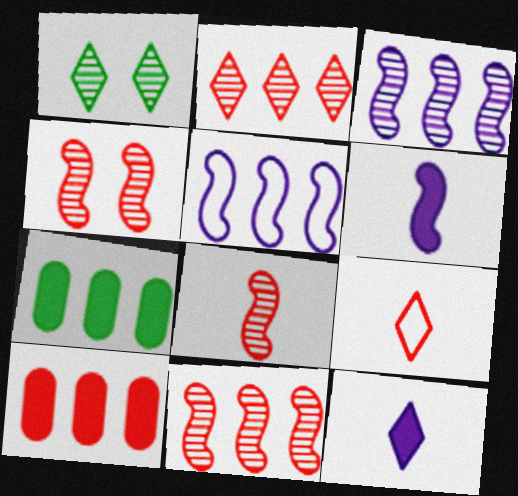[[2, 5, 7], 
[4, 8, 11], 
[4, 9, 10]]